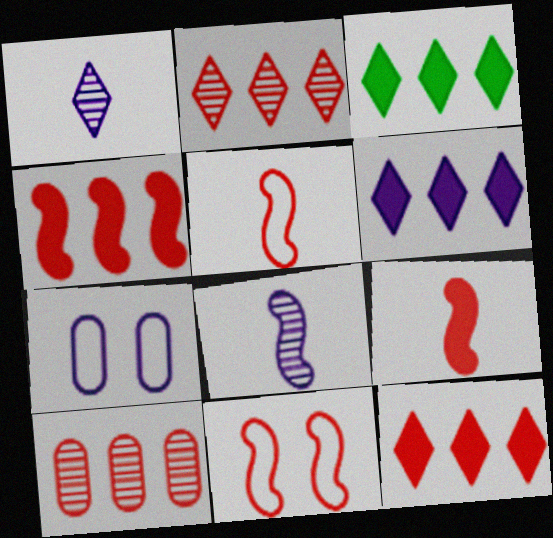[[3, 6, 12], 
[6, 7, 8]]